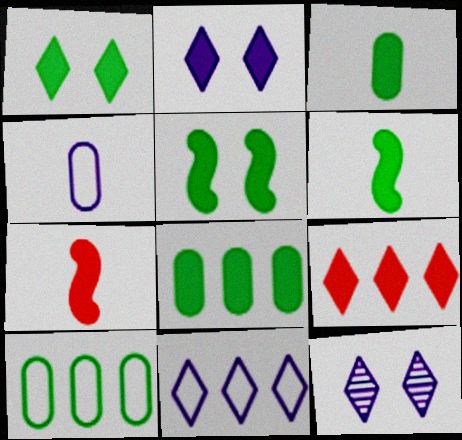[[1, 6, 8], 
[2, 7, 8], 
[7, 10, 12]]